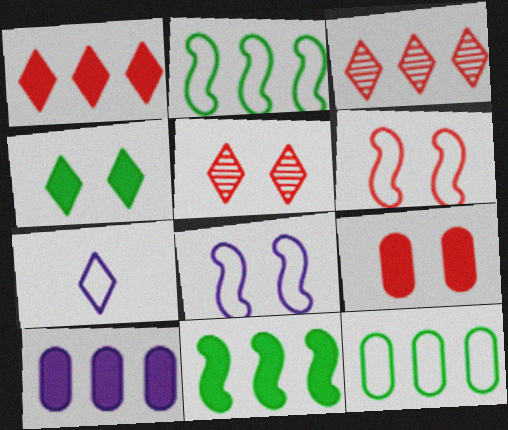[[1, 10, 11], 
[2, 3, 10], 
[3, 4, 7], 
[5, 6, 9], 
[6, 7, 12]]